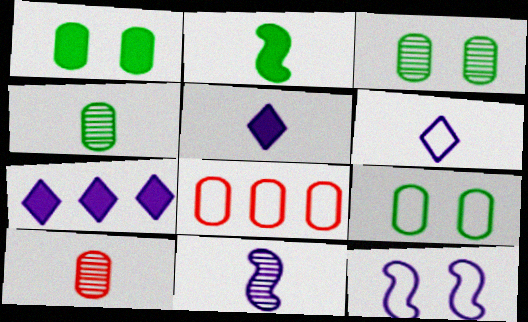[[1, 3, 9], 
[2, 6, 10]]